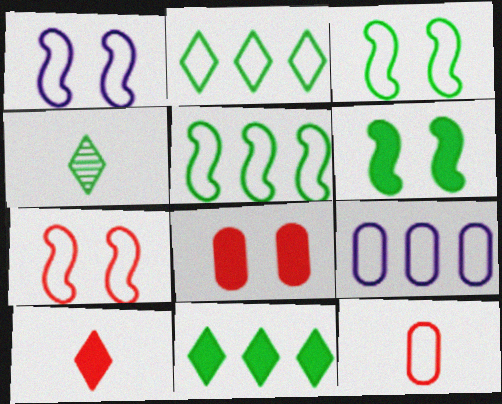[[1, 2, 12], 
[1, 3, 7]]